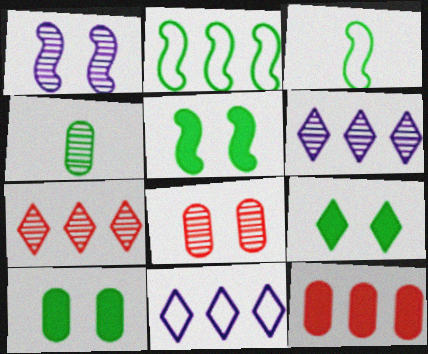[[1, 4, 7], 
[2, 4, 9], 
[2, 6, 12], 
[5, 9, 10]]